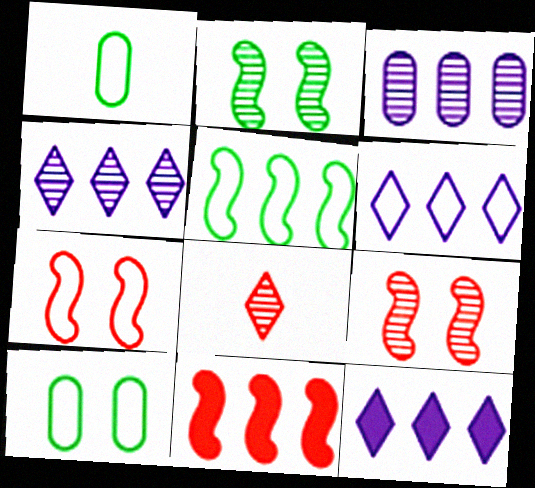[[1, 6, 7], 
[1, 9, 12], 
[2, 3, 8], 
[4, 6, 12]]